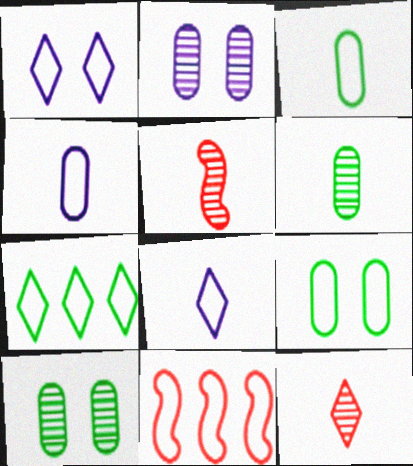[[1, 3, 11], 
[8, 9, 11]]